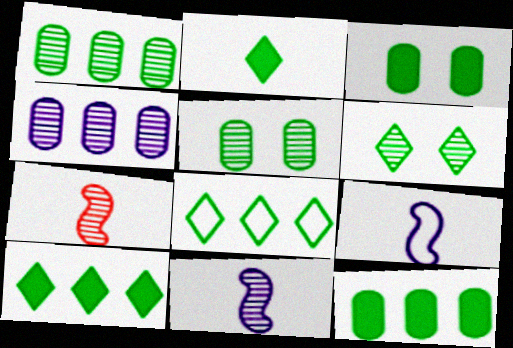[[2, 6, 8], 
[4, 6, 7]]